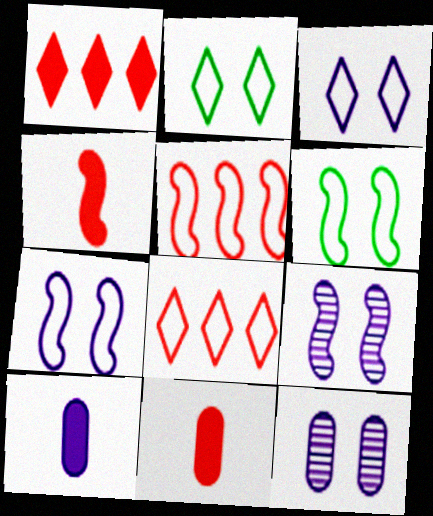[]